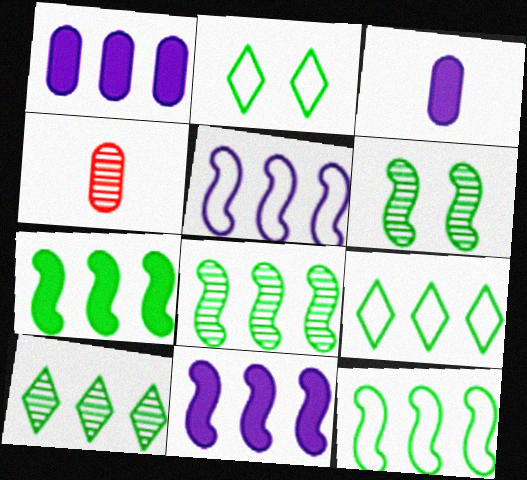[[2, 4, 11], 
[7, 8, 12]]